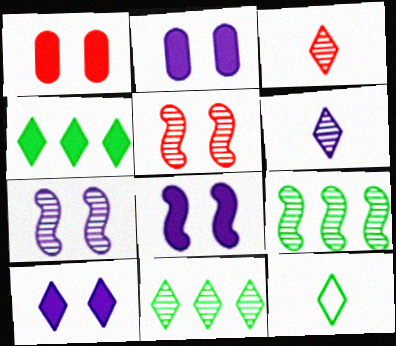[[2, 8, 10]]